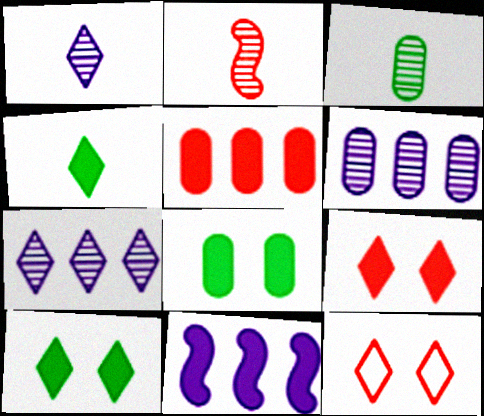[[1, 2, 3], 
[2, 5, 12], 
[3, 11, 12], 
[4, 7, 12]]